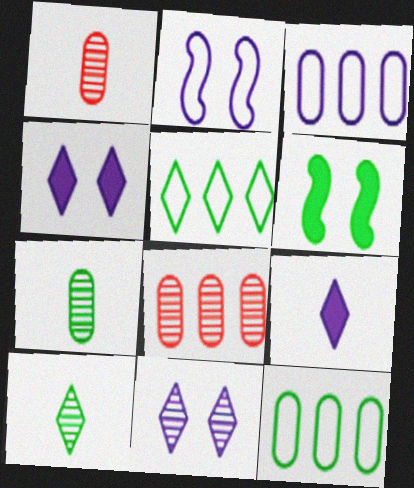[[5, 6, 7], 
[6, 10, 12]]